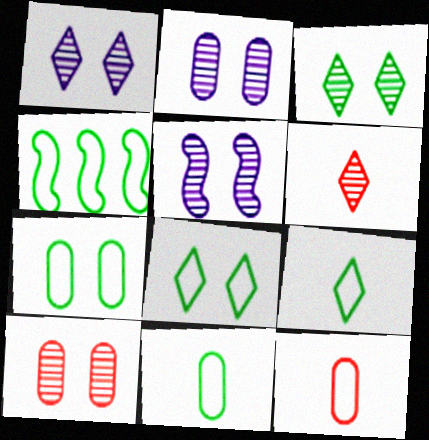[[1, 2, 5], 
[3, 5, 10], 
[4, 7, 9], 
[4, 8, 11]]